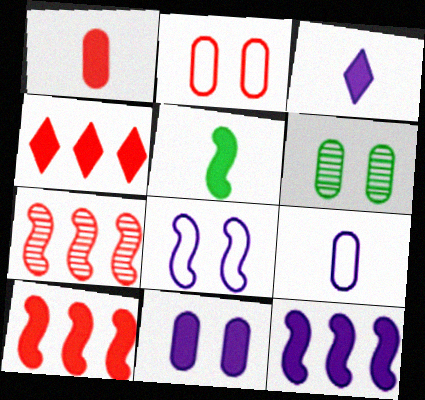[[1, 3, 5], 
[2, 6, 11], 
[3, 11, 12], 
[4, 5, 11], 
[5, 7, 8]]